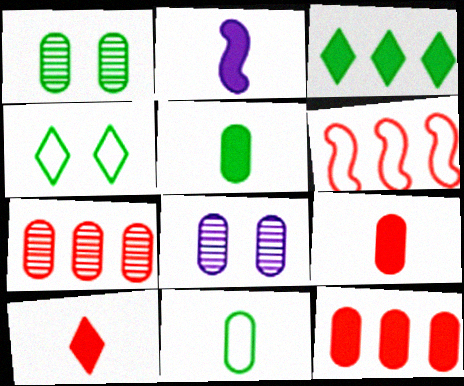[[2, 4, 7], 
[2, 5, 10], 
[8, 11, 12]]